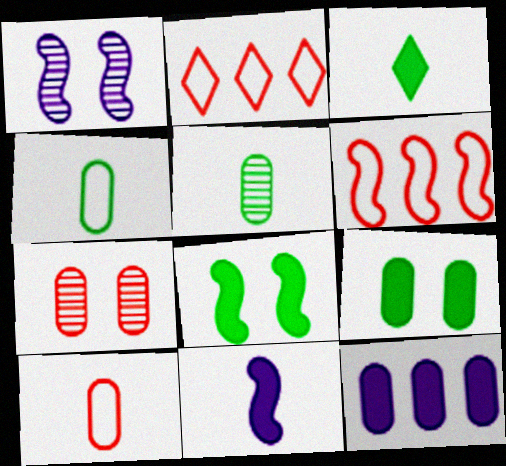[[4, 7, 12]]